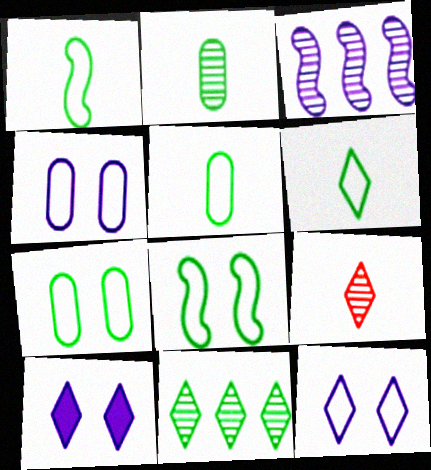[[1, 5, 6]]